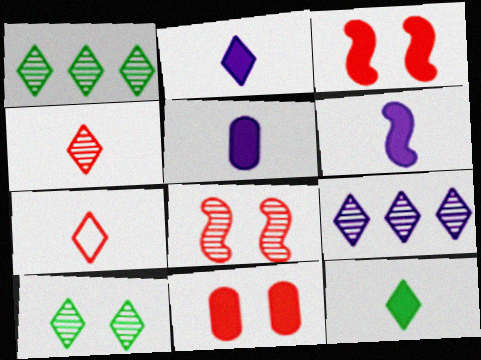[[2, 5, 6], 
[4, 9, 10]]